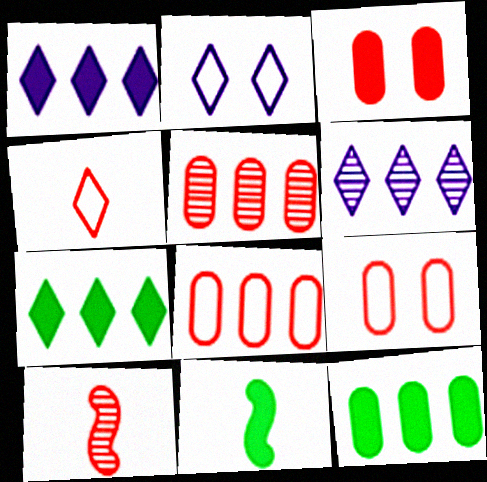[[1, 3, 11], 
[2, 5, 11], 
[2, 10, 12], 
[6, 9, 11]]